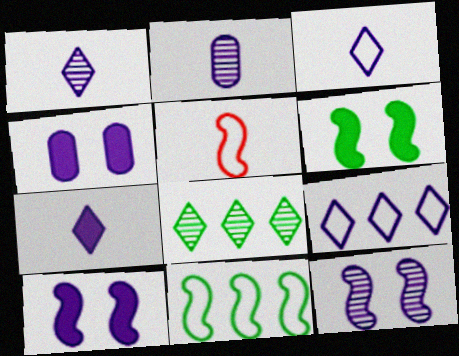[[1, 3, 7], 
[2, 9, 10], 
[4, 5, 8]]